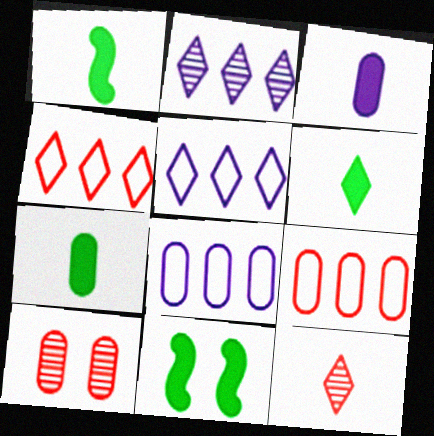[[1, 5, 10], 
[1, 6, 7], 
[7, 8, 10], 
[8, 11, 12]]